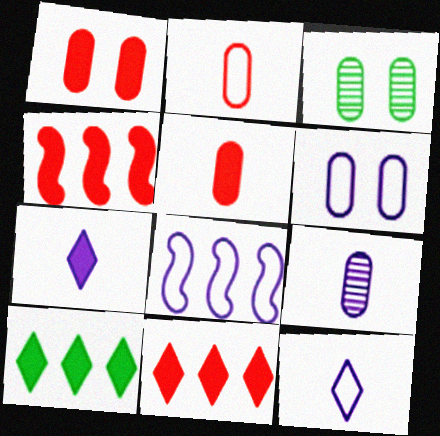[[1, 3, 6], 
[3, 4, 12], 
[6, 8, 12]]